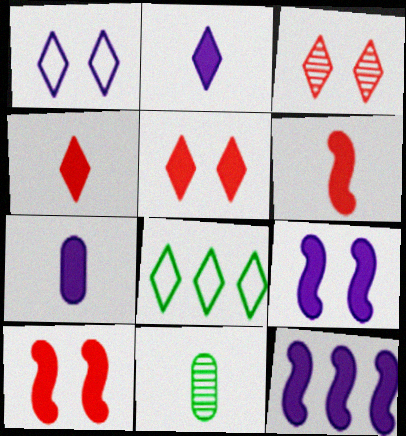[[2, 3, 8]]